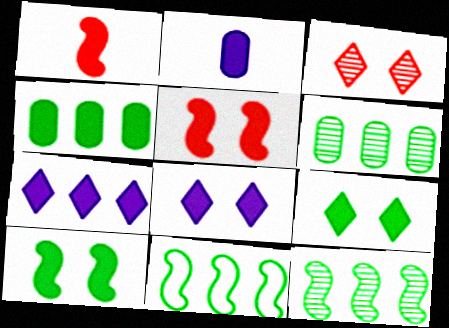[[1, 4, 8], 
[2, 3, 11]]